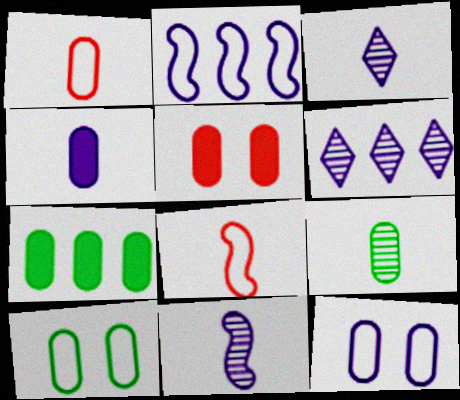[[1, 4, 9], 
[4, 5, 7], 
[7, 9, 10]]